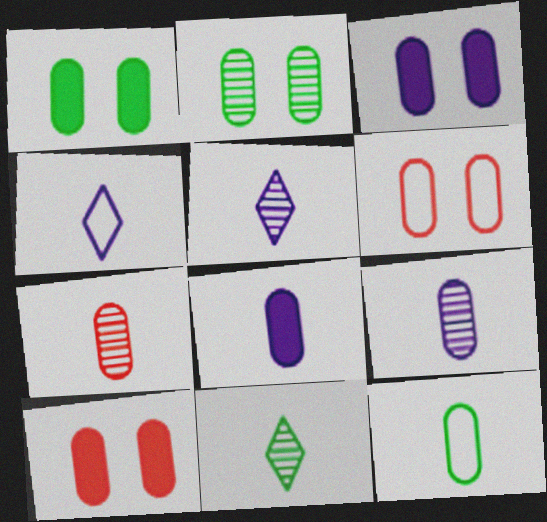[[1, 3, 10], 
[2, 3, 6], 
[7, 8, 12]]